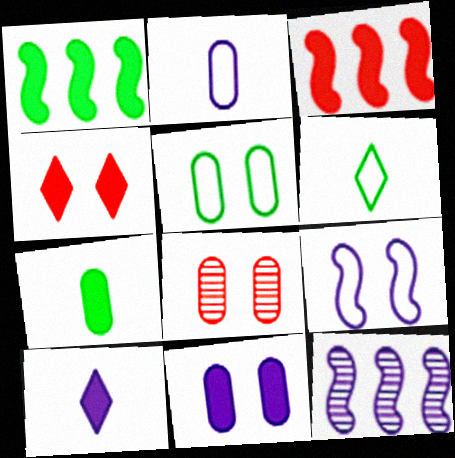[[5, 8, 11]]